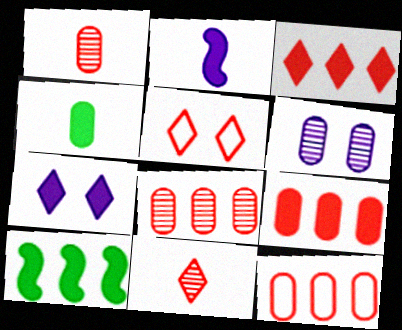[[3, 5, 11], 
[4, 6, 12], 
[8, 9, 12]]